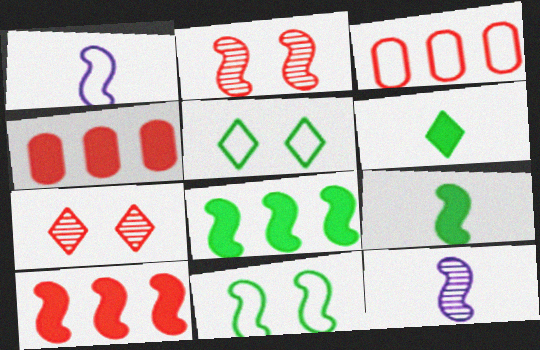[[1, 2, 8], 
[1, 3, 5], 
[4, 5, 12], 
[10, 11, 12]]